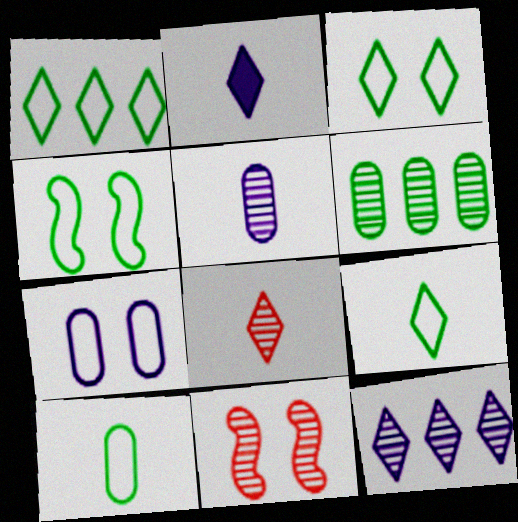[[1, 3, 9], 
[1, 4, 10], 
[2, 8, 9]]